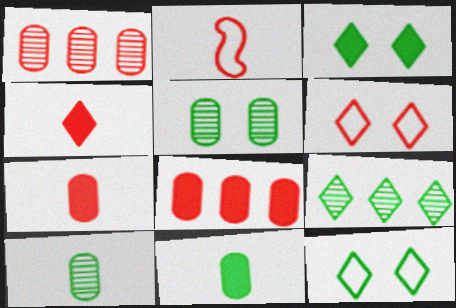[]